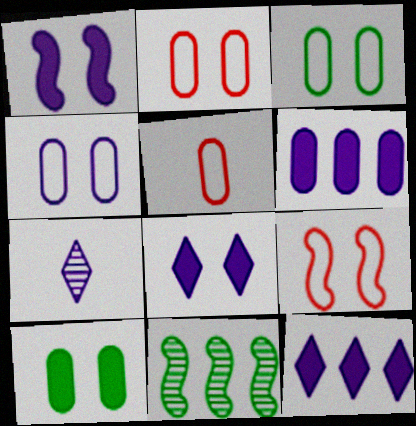[[2, 3, 4], 
[5, 8, 11]]